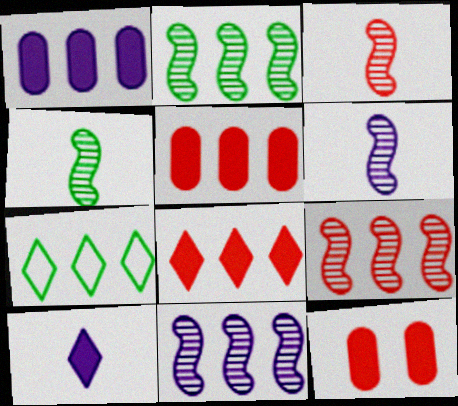[[1, 7, 9], 
[2, 9, 11], 
[3, 4, 6], 
[5, 7, 11], 
[6, 7, 12]]